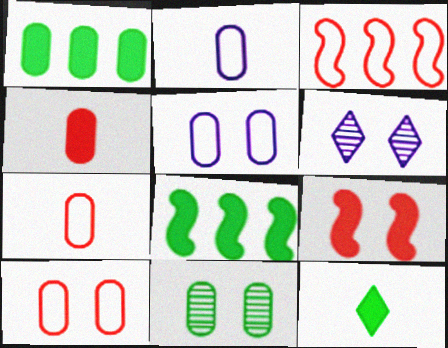[[6, 7, 8]]